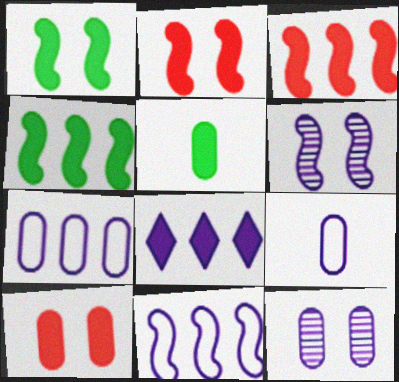[[2, 5, 8], 
[6, 8, 9]]